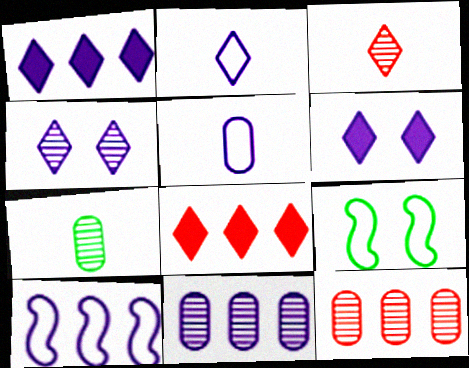[[1, 2, 4], 
[1, 10, 11]]